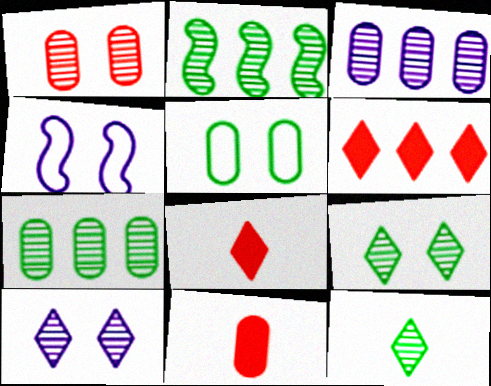[[3, 5, 11], 
[4, 7, 8]]